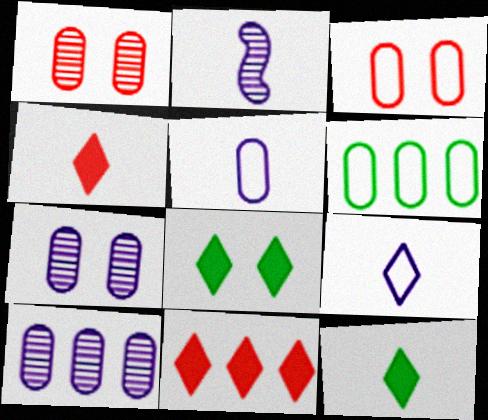[[3, 5, 6]]